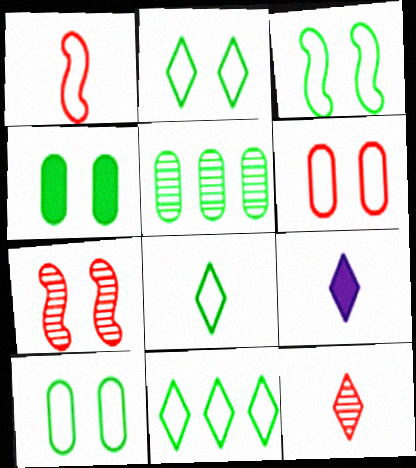[[2, 3, 10], 
[2, 8, 11], 
[8, 9, 12]]